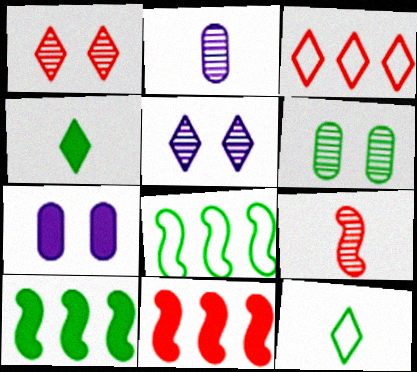[[3, 4, 5], 
[4, 6, 8], 
[4, 7, 11], 
[6, 10, 12]]